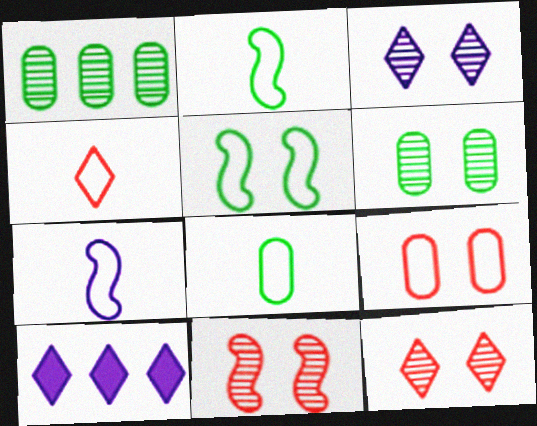[[3, 6, 11], 
[4, 7, 8], 
[8, 10, 11]]